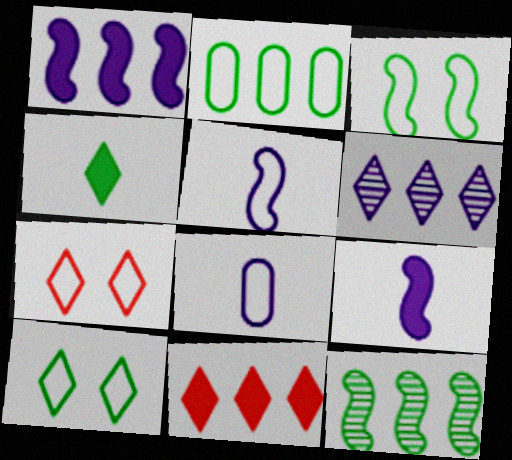[[2, 5, 7], 
[4, 6, 7]]